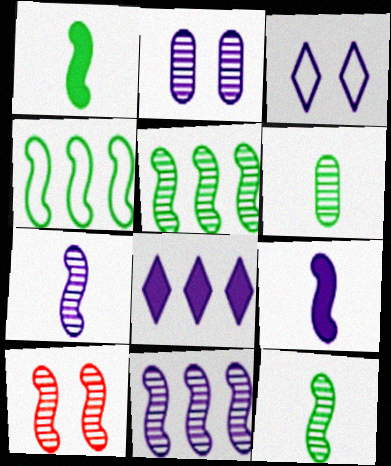[[4, 9, 10], 
[5, 7, 10], 
[10, 11, 12]]